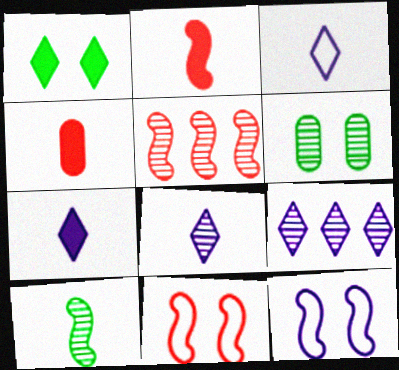[[2, 5, 11], 
[3, 4, 10], 
[3, 7, 8], 
[5, 6, 8]]